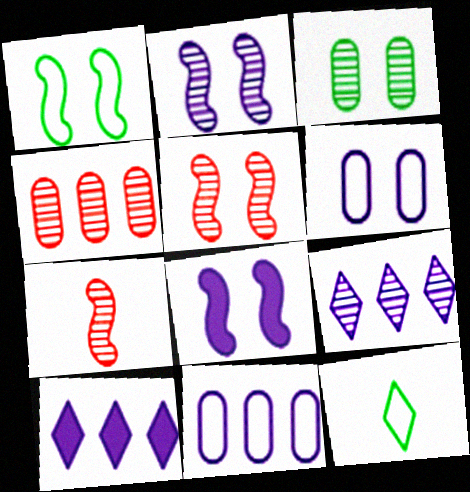[[1, 5, 8], 
[3, 7, 9], 
[4, 8, 12]]